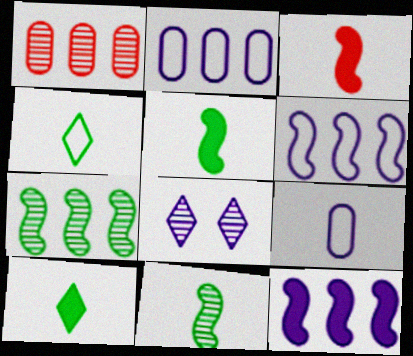[[1, 8, 11], 
[8, 9, 12]]